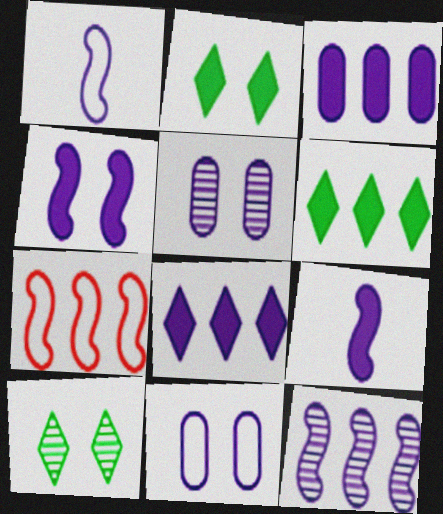[[1, 4, 12], 
[1, 5, 8]]